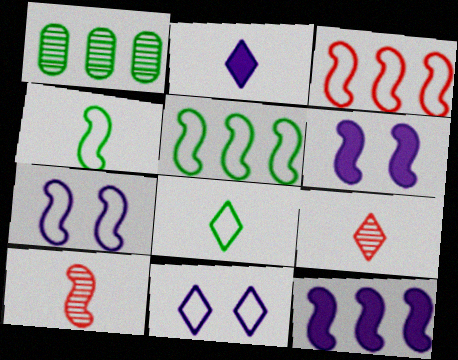[[2, 8, 9], 
[3, 4, 7], 
[5, 6, 10]]